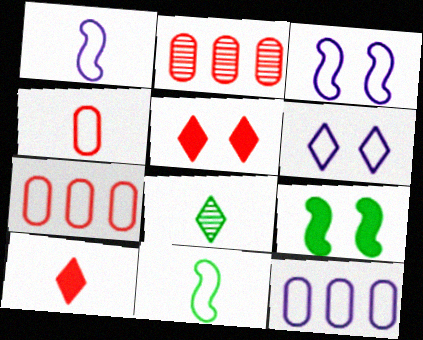[[1, 6, 12], 
[6, 7, 11]]